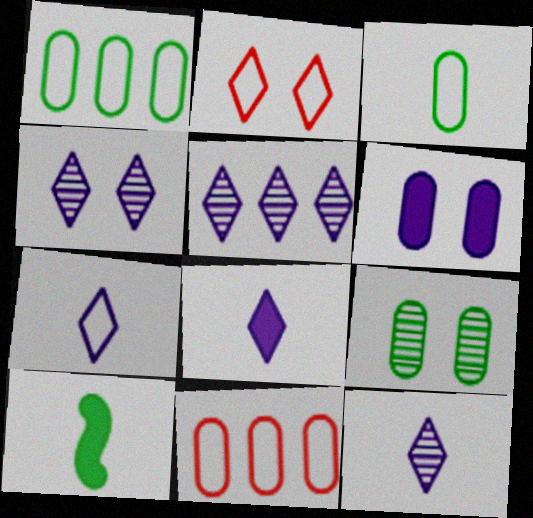[[4, 5, 12], 
[4, 10, 11], 
[7, 8, 12]]